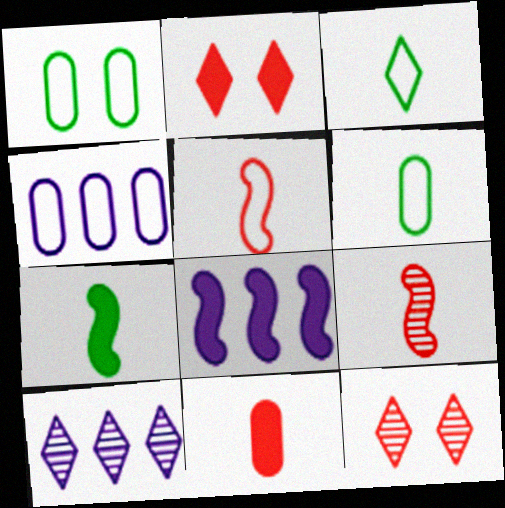[[2, 3, 10], 
[4, 7, 12], 
[4, 8, 10], 
[6, 8, 12]]